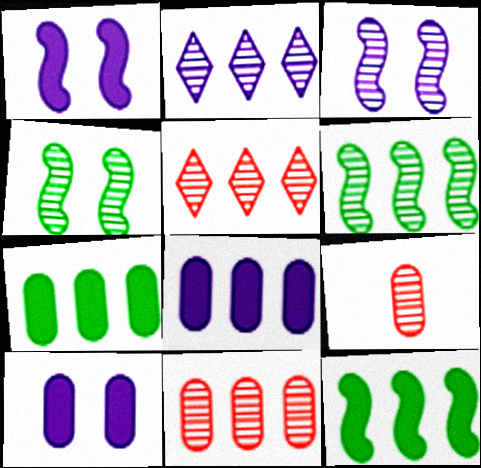[[2, 4, 9], 
[2, 6, 11]]